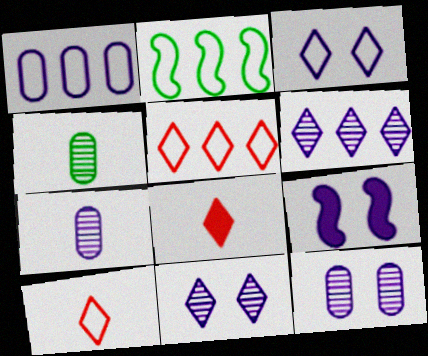[[1, 2, 5], 
[2, 8, 12], 
[3, 9, 12], 
[4, 5, 9]]